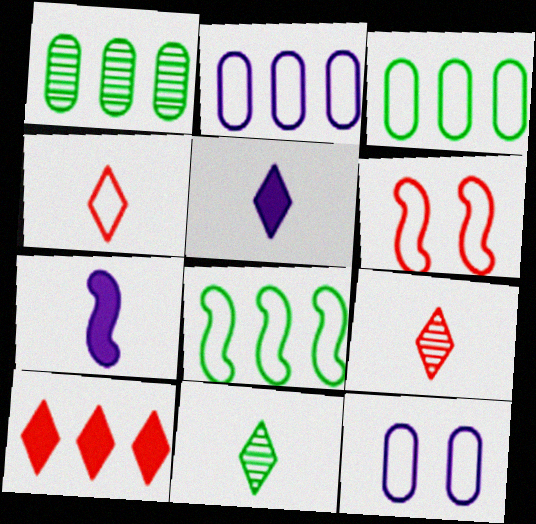[[1, 5, 6], 
[4, 5, 11], 
[4, 8, 12]]